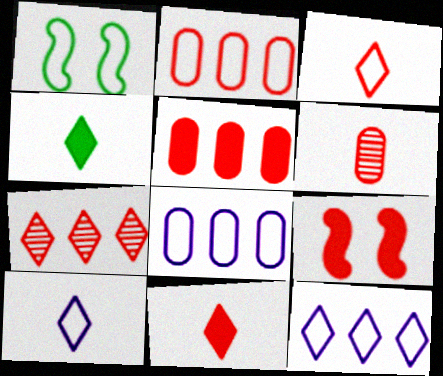[[1, 2, 10], 
[1, 3, 8], 
[5, 9, 11]]